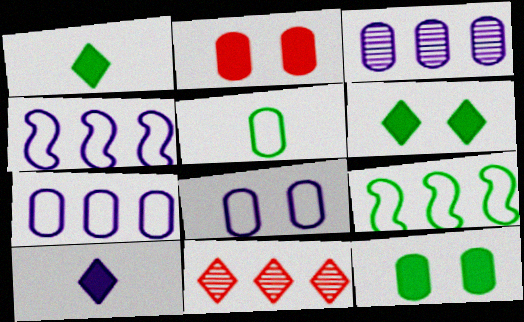[[2, 3, 5]]